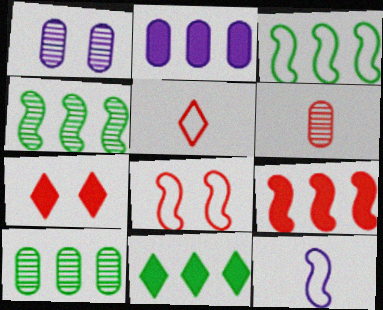[[1, 6, 10], 
[2, 9, 11], 
[3, 8, 12], 
[3, 10, 11], 
[7, 10, 12]]